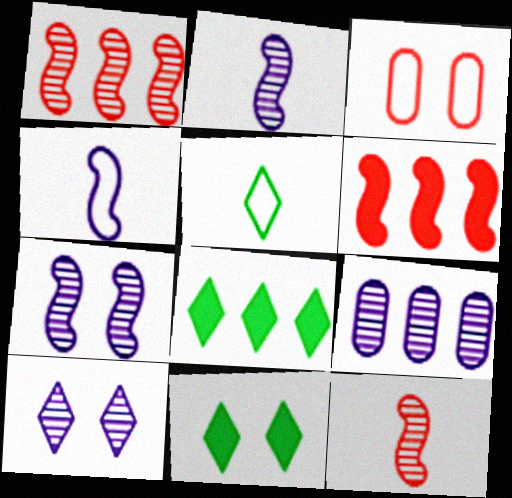[[2, 3, 8], 
[2, 9, 10], 
[3, 7, 11]]